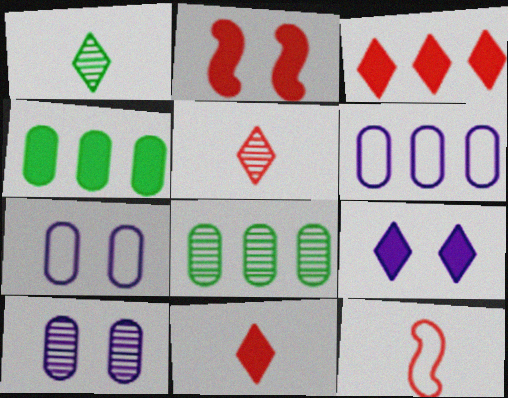[[1, 2, 6], 
[8, 9, 12]]